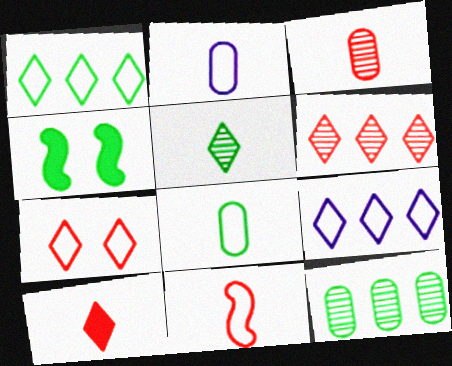[[2, 4, 6], 
[3, 4, 9], 
[3, 10, 11], 
[6, 7, 10]]